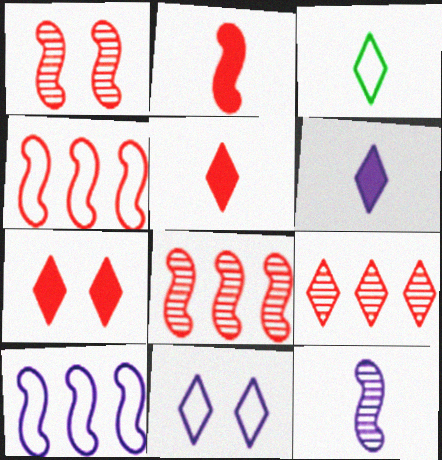[[1, 2, 4]]